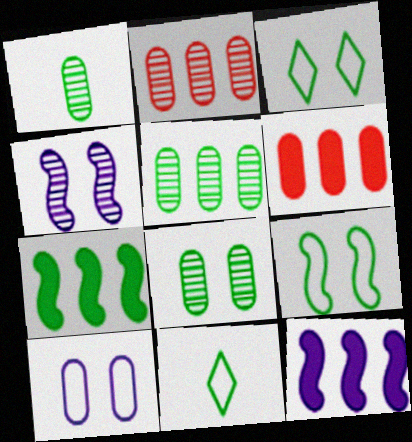[[1, 3, 7], 
[1, 5, 8], 
[1, 6, 10], 
[4, 6, 11], 
[7, 8, 11]]